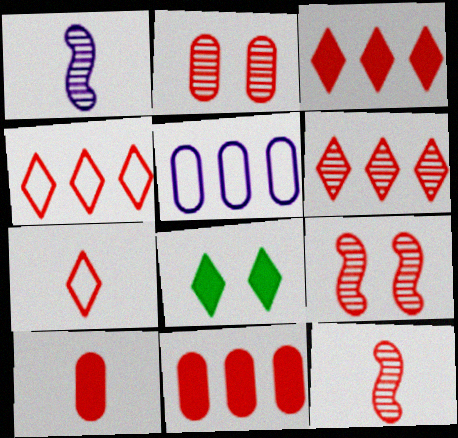[[2, 6, 12], 
[3, 4, 6], 
[4, 9, 10], 
[5, 8, 12], 
[7, 9, 11], 
[7, 10, 12]]